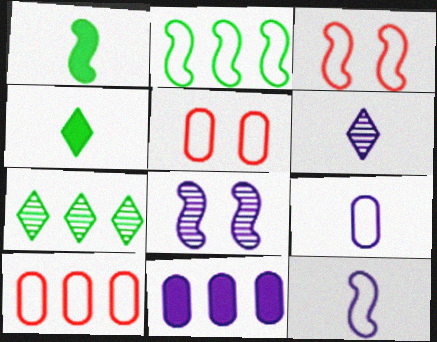[[2, 3, 12], 
[4, 8, 10]]